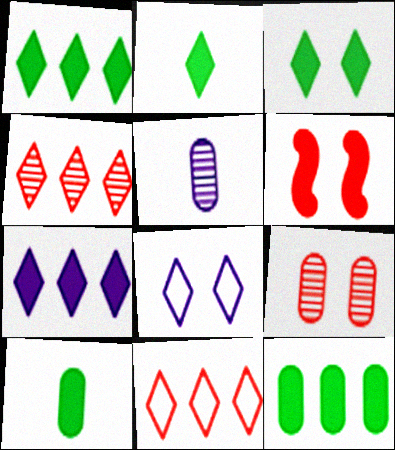[[1, 2, 3], 
[2, 4, 8], 
[6, 7, 10]]